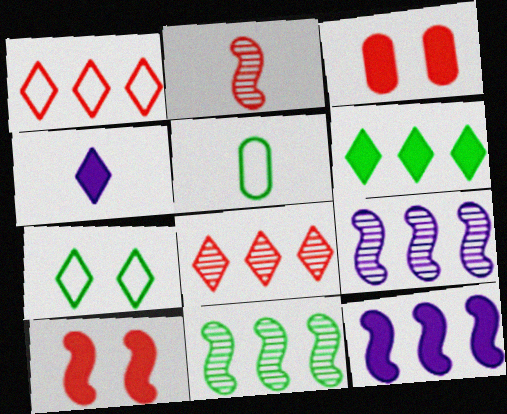[[1, 2, 3], 
[2, 4, 5], 
[4, 7, 8]]